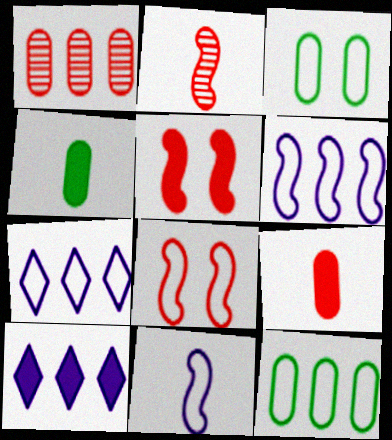[[2, 3, 10], 
[4, 5, 10]]